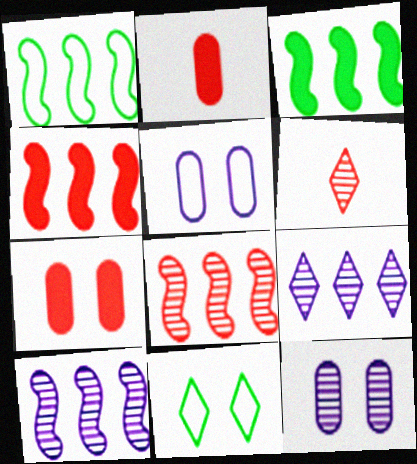[[1, 4, 10], 
[2, 10, 11], 
[3, 5, 6]]